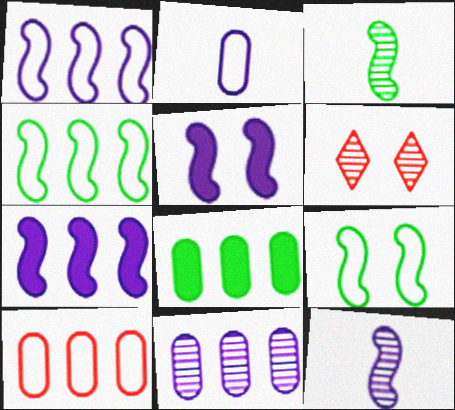[[1, 5, 12], 
[3, 6, 11], 
[8, 10, 11]]